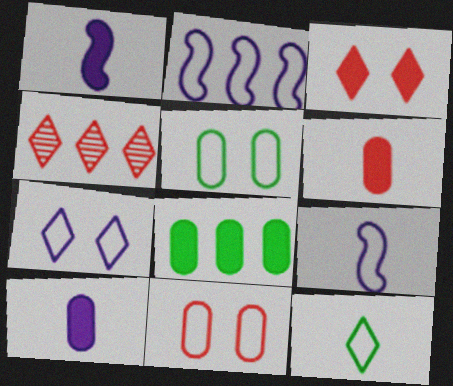[[1, 3, 8], 
[1, 4, 5], 
[2, 4, 8], 
[2, 11, 12]]